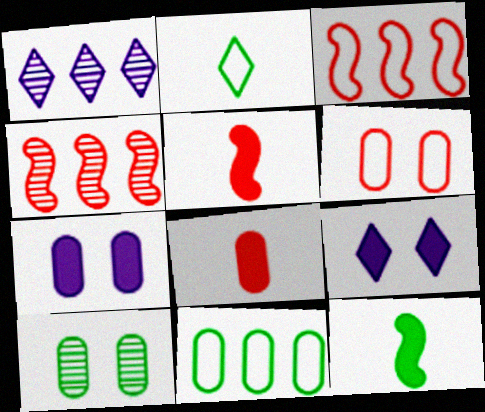[[1, 6, 12], 
[2, 4, 7], 
[6, 7, 10]]